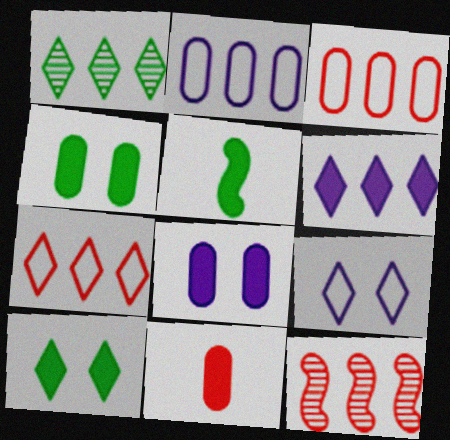[[1, 6, 7]]